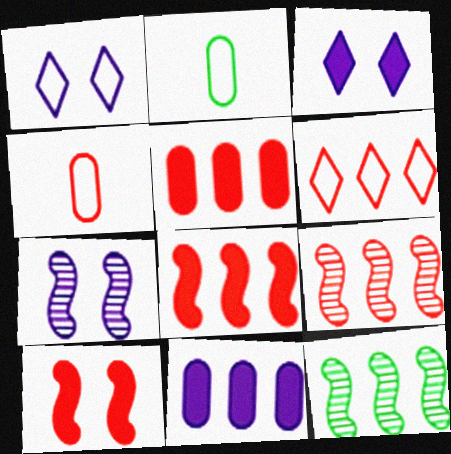[[2, 3, 9], 
[3, 4, 12], 
[5, 6, 9], 
[6, 11, 12]]